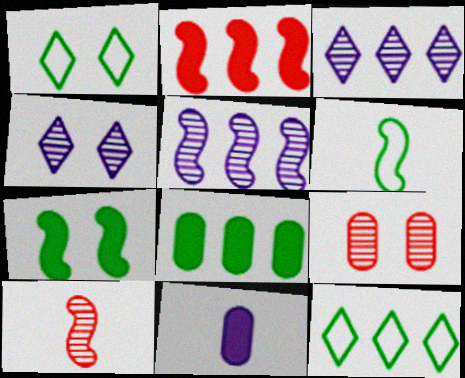[]